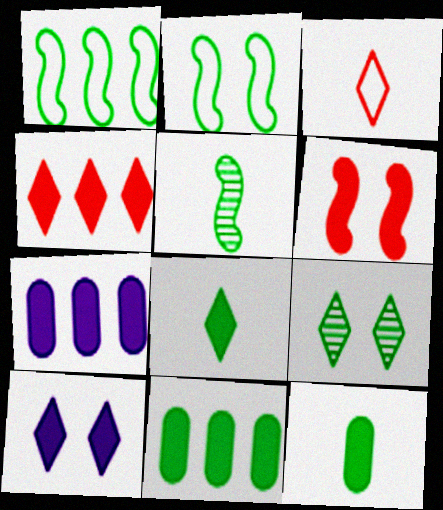[[1, 9, 12], 
[4, 8, 10], 
[6, 7, 8]]